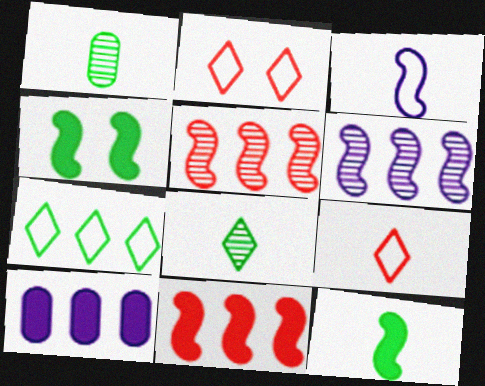[[1, 4, 7], 
[3, 4, 5], 
[5, 7, 10]]